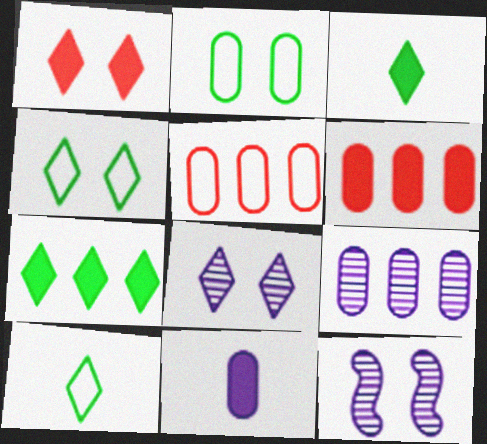[[1, 2, 12], 
[1, 4, 8], 
[3, 5, 12], 
[6, 10, 12]]